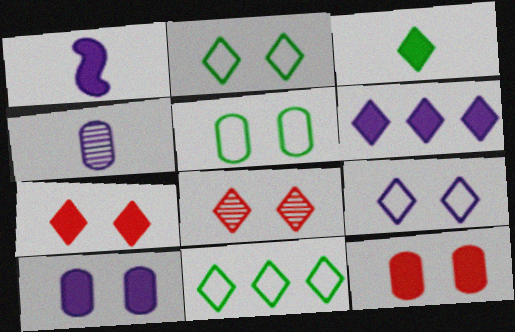[[1, 6, 10], 
[3, 6, 7]]